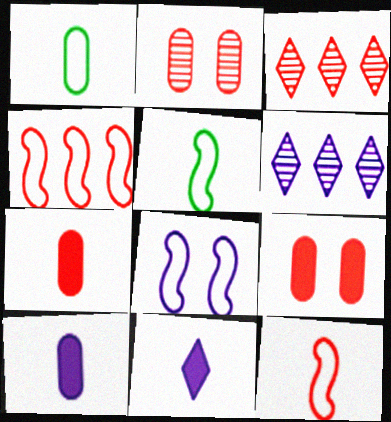[[3, 9, 12], 
[4, 5, 8], 
[5, 6, 9], 
[6, 8, 10]]